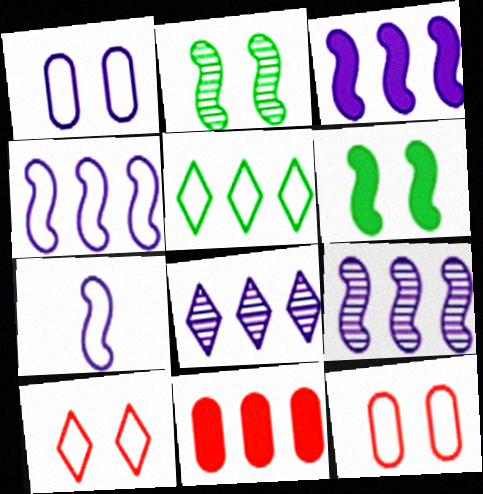[[3, 4, 9], 
[5, 7, 12], 
[5, 9, 11]]